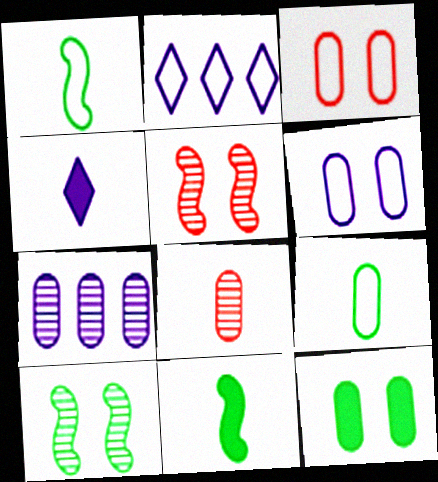[[1, 2, 3], 
[1, 4, 8]]